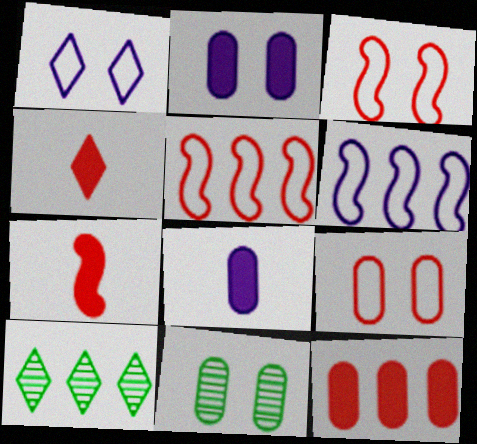[[1, 4, 10], 
[2, 9, 11], 
[3, 8, 10], 
[4, 6, 11], 
[6, 10, 12]]